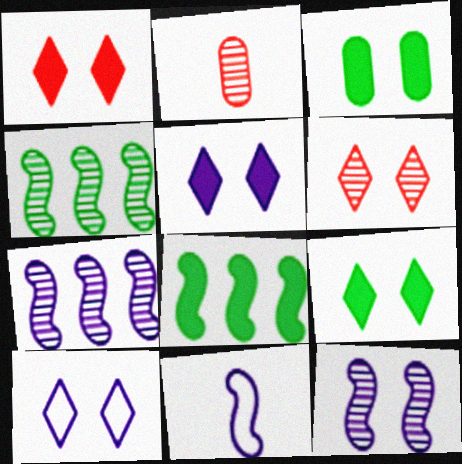[[1, 5, 9], 
[2, 8, 10], 
[6, 9, 10]]